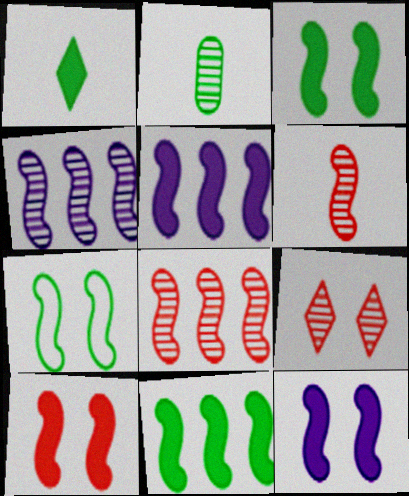[[2, 4, 9], 
[3, 10, 12], 
[5, 6, 7]]